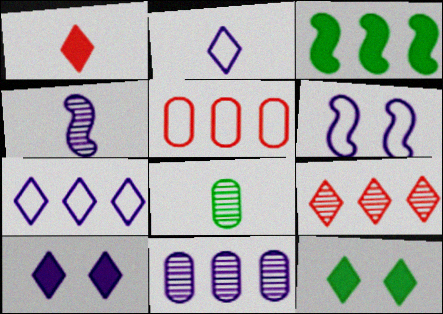[[2, 9, 12], 
[4, 5, 12]]